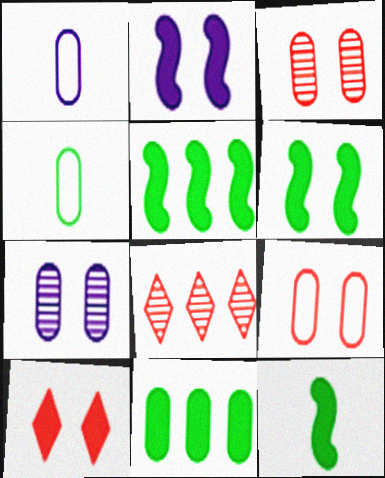[[1, 3, 11], 
[1, 6, 8], 
[2, 4, 8], 
[5, 6, 12]]